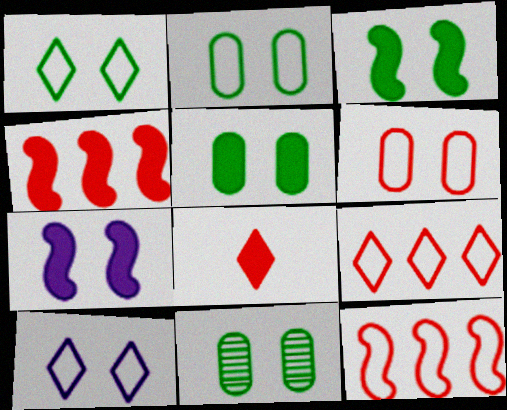[[1, 3, 11], 
[2, 5, 11]]